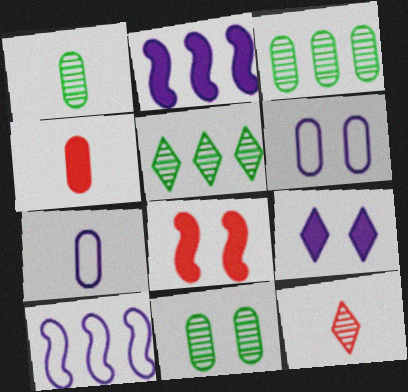[[1, 3, 11], 
[1, 4, 7], 
[3, 4, 6], 
[5, 7, 8]]